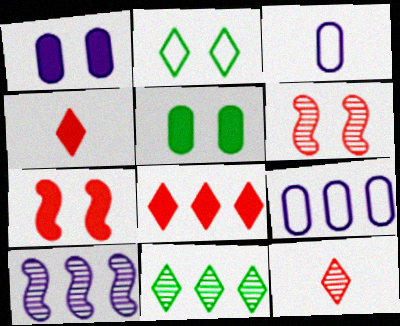[[1, 2, 6], 
[3, 7, 11]]